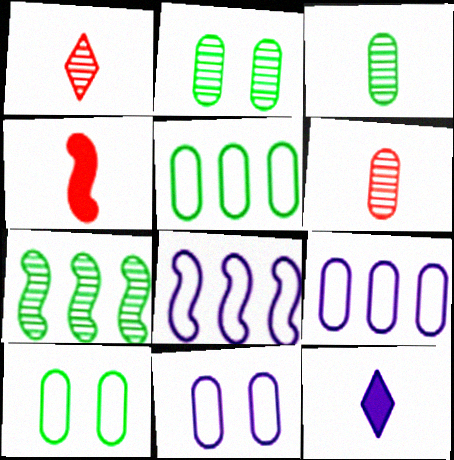[]